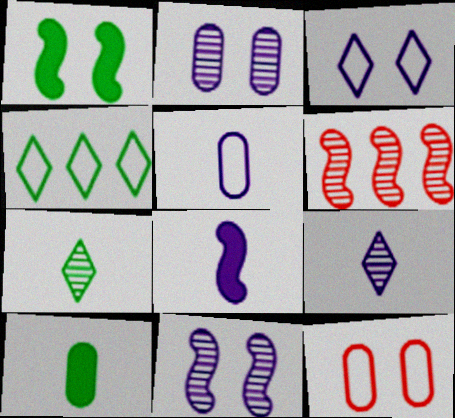[[2, 6, 7], 
[3, 6, 10], 
[5, 8, 9]]